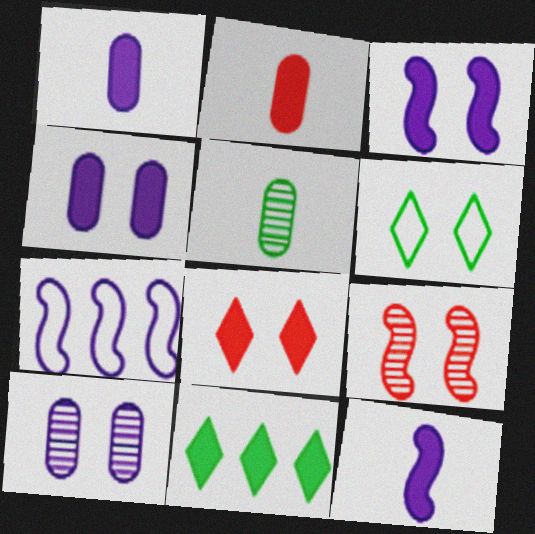[[2, 3, 11], 
[4, 6, 9], 
[5, 7, 8]]